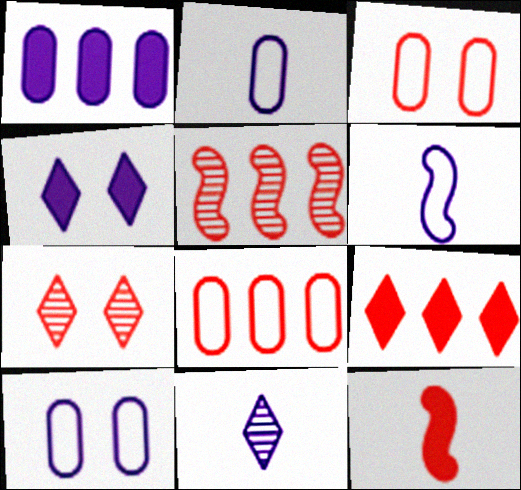[[5, 8, 9], 
[7, 8, 12]]